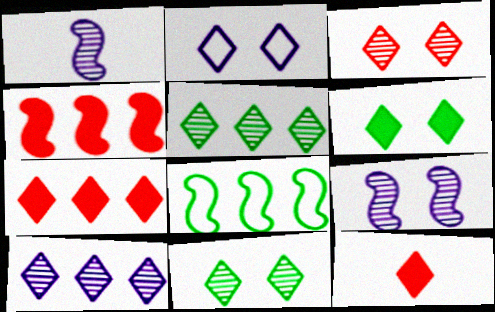[[2, 3, 6], 
[2, 5, 12]]